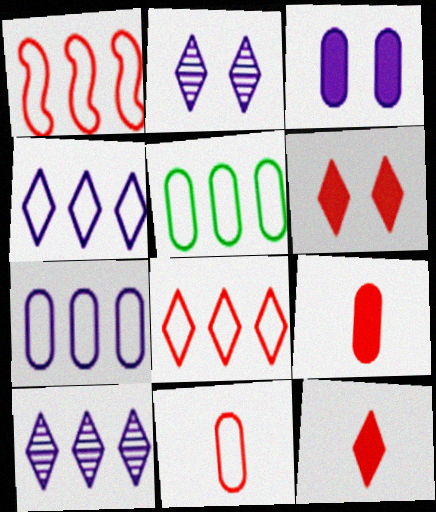[[1, 4, 5]]